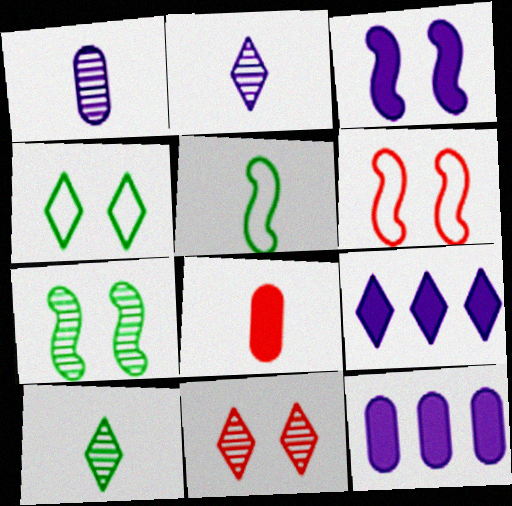[[2, 5, 8], 
[3, 6, 7], 
[5, 11, 12], 
[6, 10, 12]]